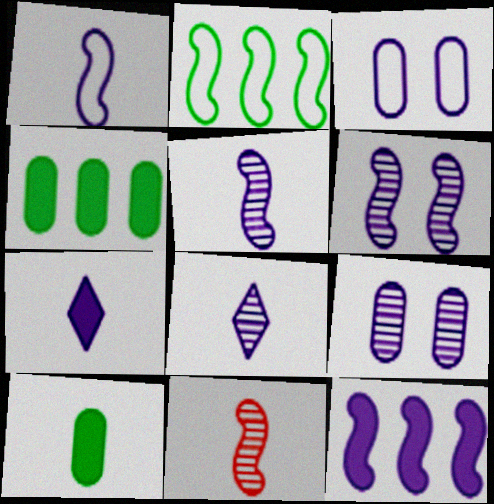[[1, 6, 12], 
[3, 8, 12]]